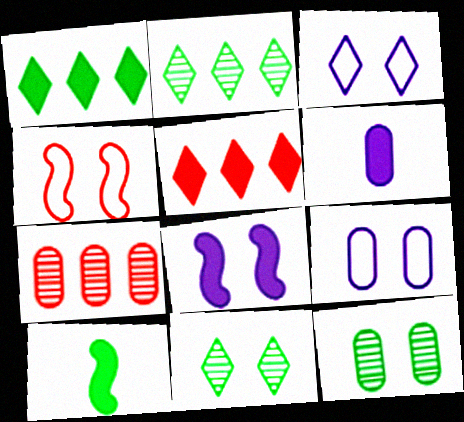[[2, 4, 6], 
[3, 7, 10]]